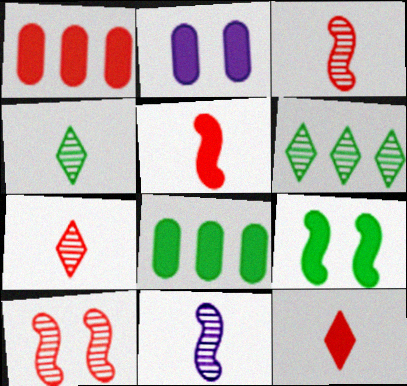[]